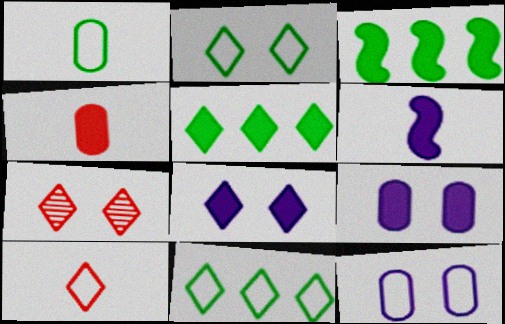[[2, 7, 8], 
[3, 4, 8]]